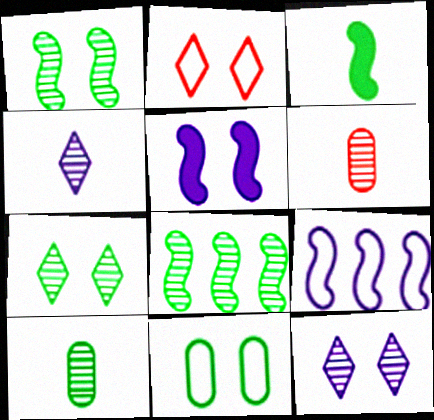[[6, 8, 12], 
[7, 8, 10]]